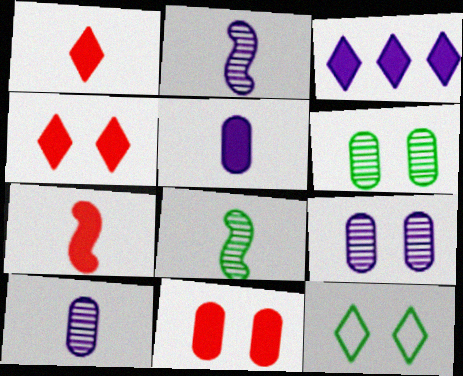[]